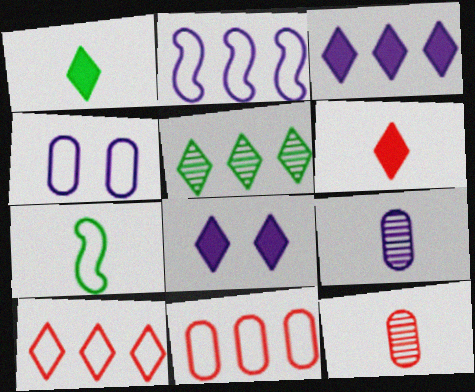[[2, 8, 9], 
[3, 5, 10], 
[4, 7, 10], 
[6, 7, 9]]